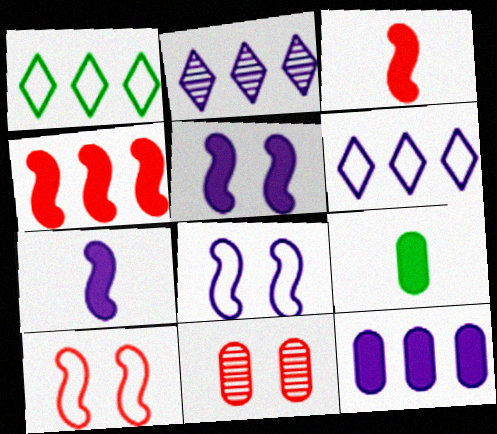[[1, 7, 11], 
[2, 9, 10]]